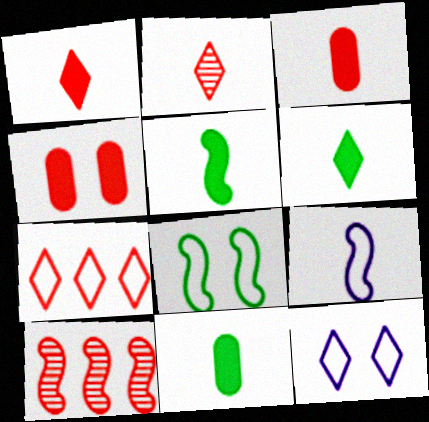[[2, 9, 11], 
[5, 6, 11], 
[10, 11, 12]]